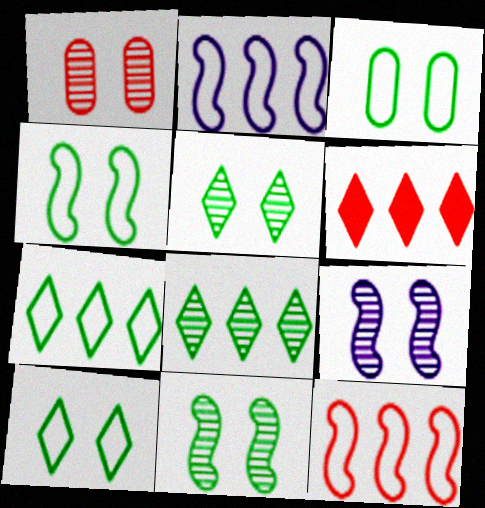[[1, 5, 9], 
[3, 4, 10]]